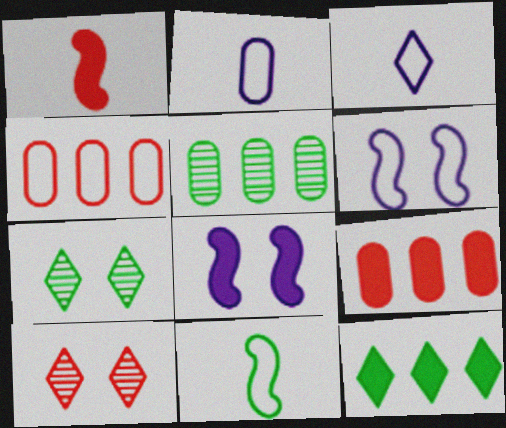[[1, 4, 10], 
[3, 10, 12]]